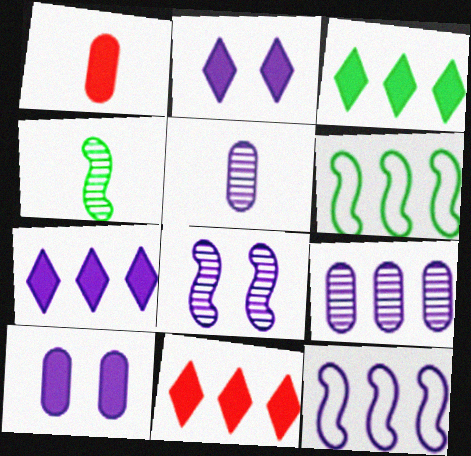[[2, 5, 12], 
[3, 7, 11], 
[6, 9, 11], 
[7, 9, 12]]